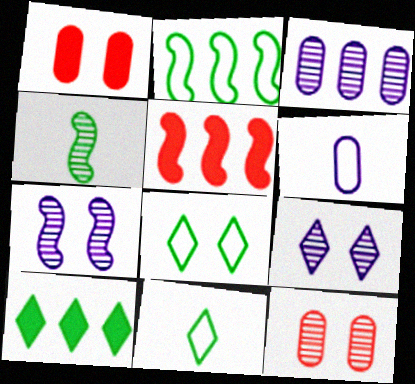[[1, 7, 8]]